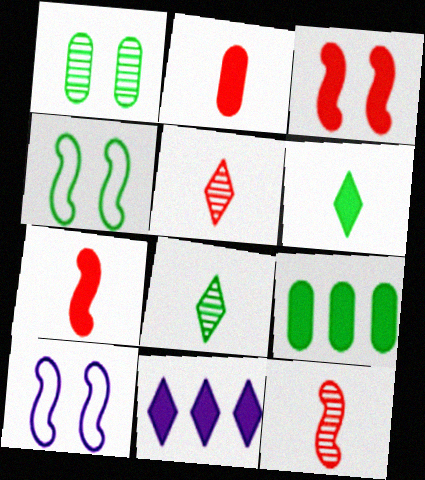[[4, 8, 9], 
[5, 9, 10]]